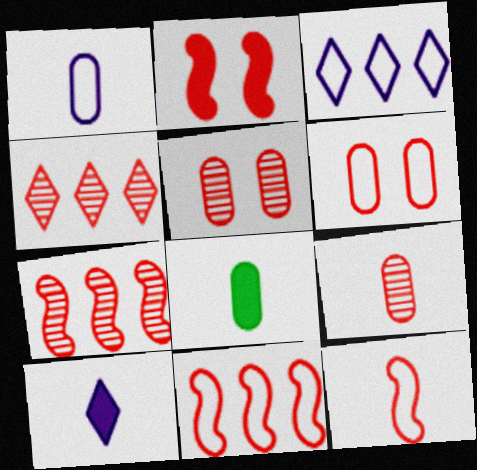[[1, 8, 9], 
[2, 7, 12]]